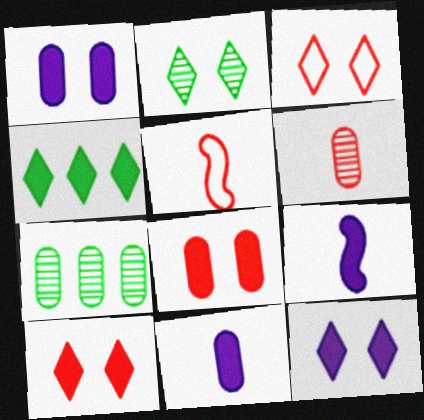[[2, 3, 12], 
[3, 7, 9], 
[4, 8, 9], 
[5, 7, 12]]